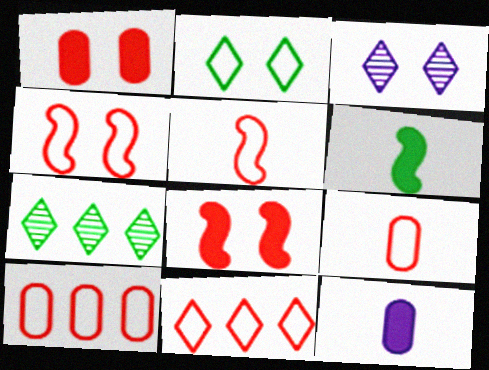[[3, 6, 10], 
[4, 7, 12], 
[4, 9, 11]]